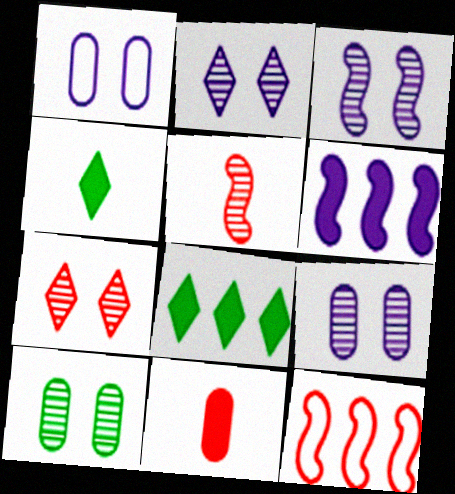[[1, 5, 8], 
[2, 3, 9], 
[3, 7, 10], 
[4, 9, 12], 
[7, 11, 12]]